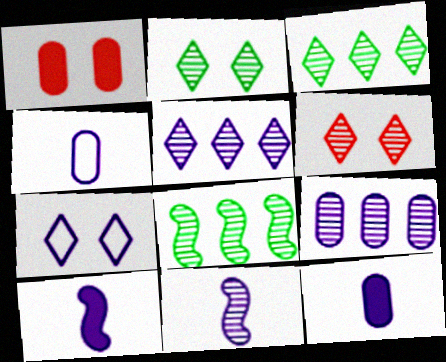[[7, 9, 10]]